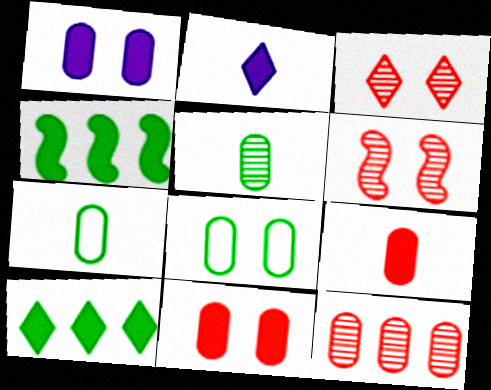[[1, 7, 12], 
[2, 4, 11]]